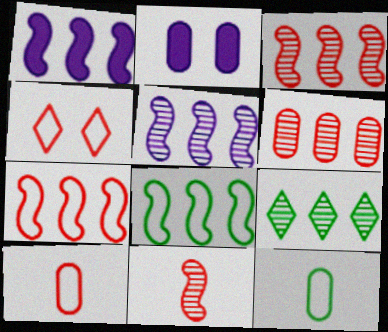[[1, 3, 8], 
[2, 6, 12], 
[4, 7, 10], 
[5, 6, 9]]